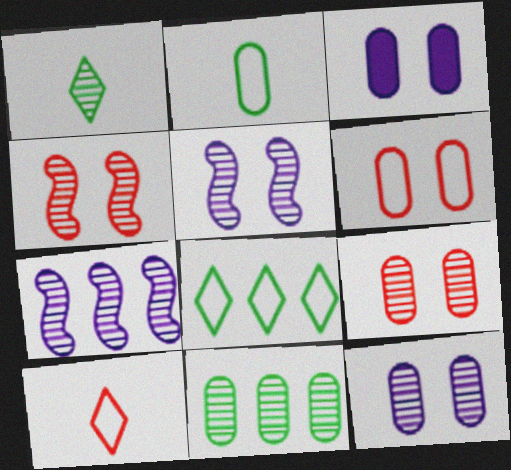[[1, 7, 9]]